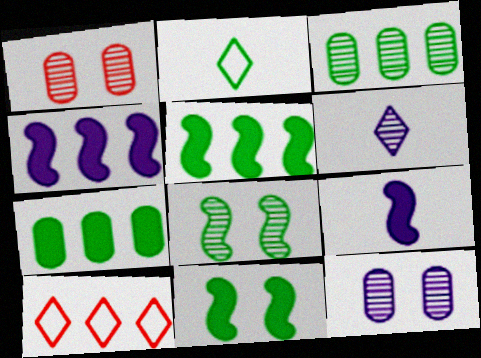[[1, 2, 4], 
[2, 3, 11], 
[2, 7, 8], 
[3, 4, 10]]